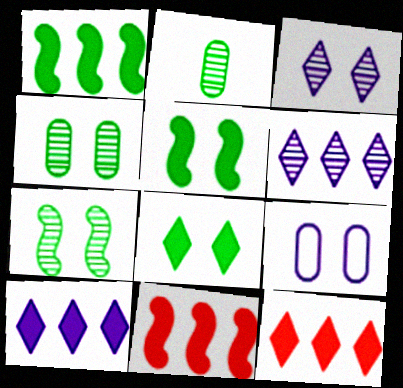[]